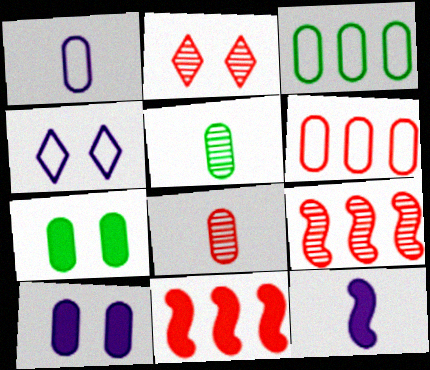[[2, 3, 12], 
[2, 8, 9], 
[3, 5, 7], 
[3, 8, 10], 
[4, 5, 11], 
[5, 6, 10]]